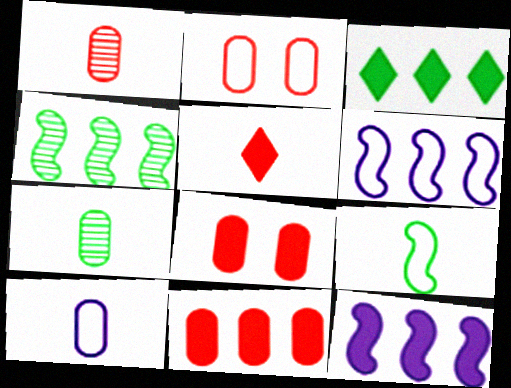[[1, 2, 11], 
[3, 11, 12]]